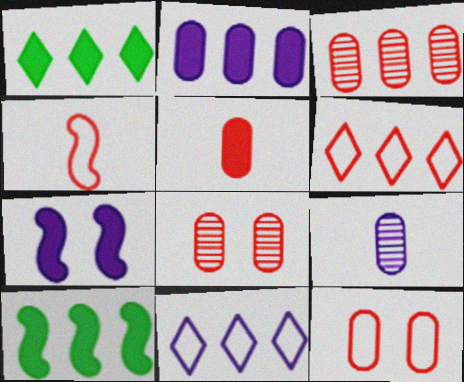[[1, 5, 7], 
[3, 5, 12], 
[3, 10, 11], 
[4, 6, 12], 
[7, 9, 11]]